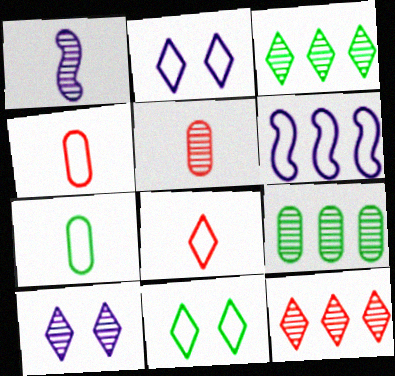[[4, 6, 11]]